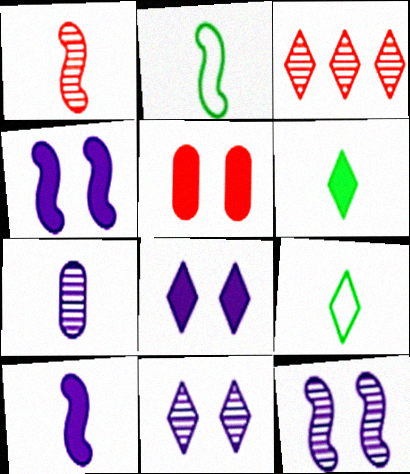[[1, 2, 10], 
[3, 8, 9]]